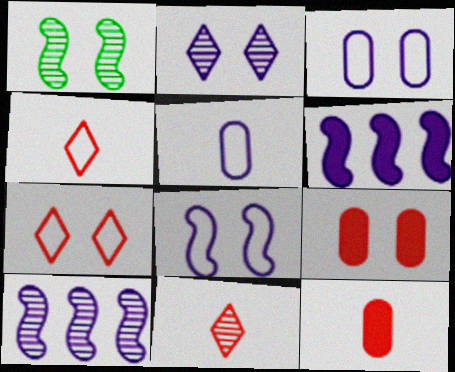[[2, 5, 6]]